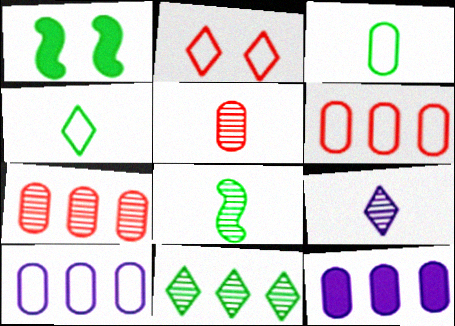[[1, 3, 11], 
[1, 6, 9], 
[2, 8, 12], 
[5, 8, 9]]